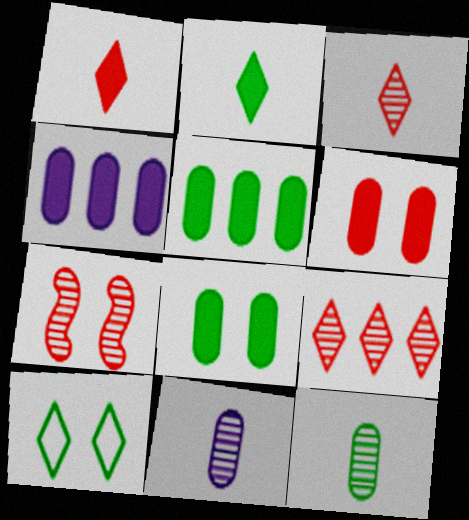[]